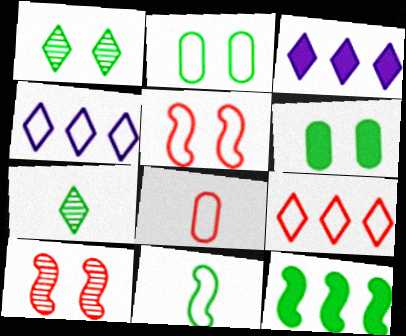[[2, 7, 12], 
[5, 8, 9]]